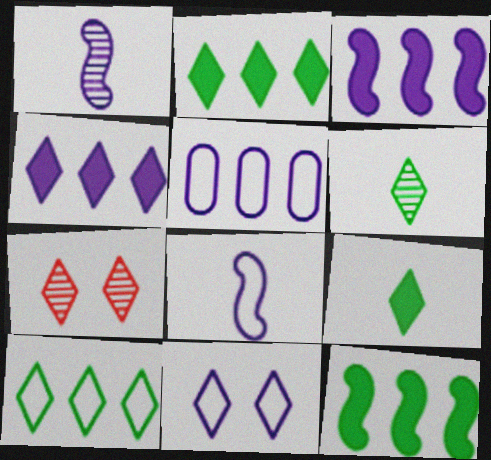[[5, 8, 11]]